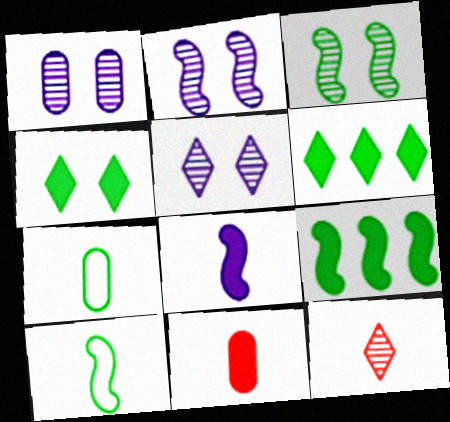[[1, 2, 5], 
[3, 6, 7], 
[3, 9, 10], 
[7, 8, 12]]